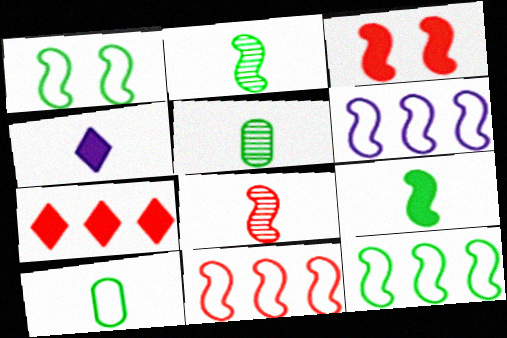[[2, 3, 6], 
[3, 8, 11], 
[4, 8, 10], 
[6, 11, 12]]